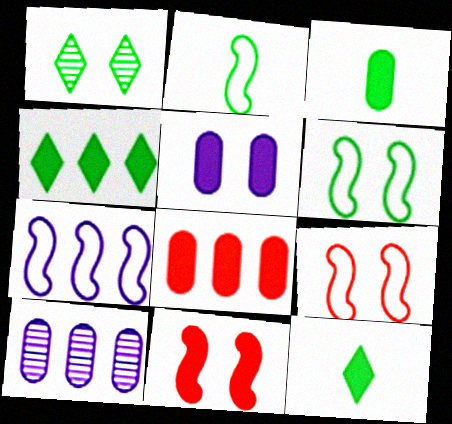[[1, 5, 9], 
[2, 7, 9], 
[3, 5, 8], 
[9, 10, 12]]